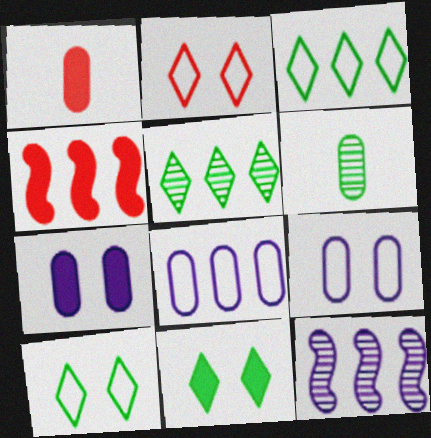[[1, 10, 12], 
[4, 5, 8]]